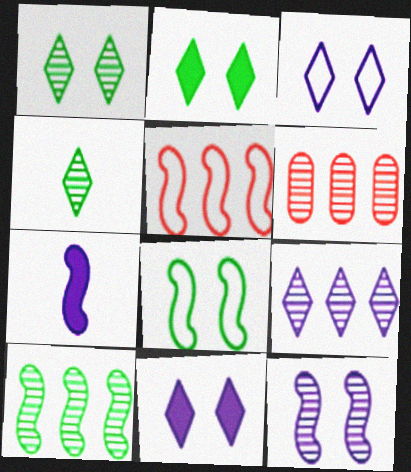[[4, 6, 12], 
[6, 9, 10]]